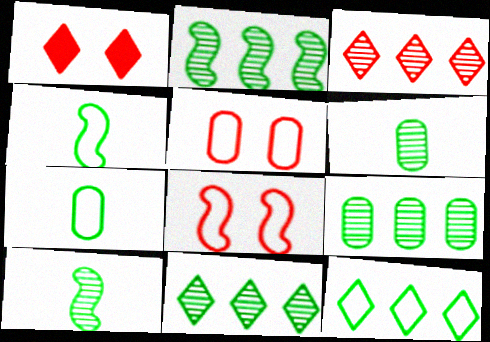[[2, 9, 11]]